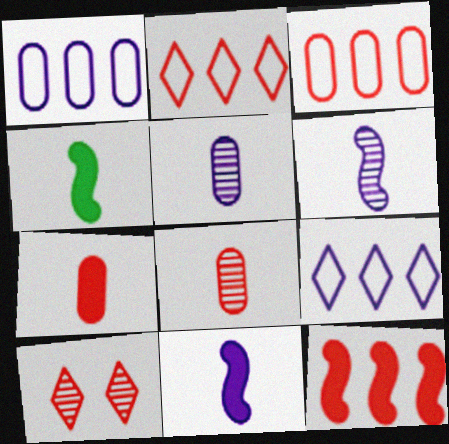[[1, 4, 10]]